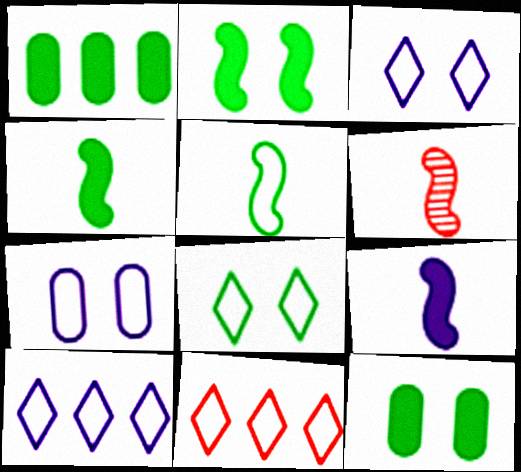[[1, 3, 6], 
[5, 6, 9], 
[5, 7, 11], 
[6, 10, 12]]